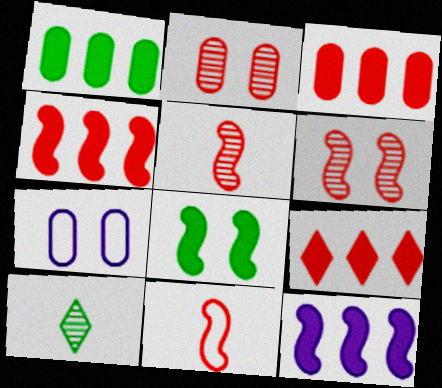[[1, 9, 12], 
[2, 9, 11], 
[3, 4, 9], 
[4, 6, 11], 
[4, 7, 10]]